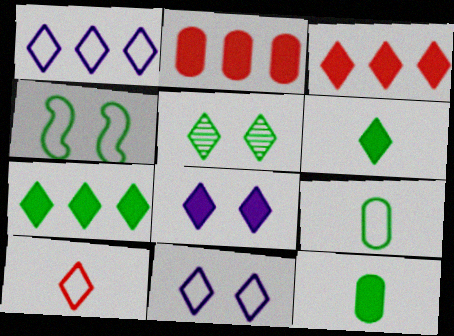[[3, 6, 8]]